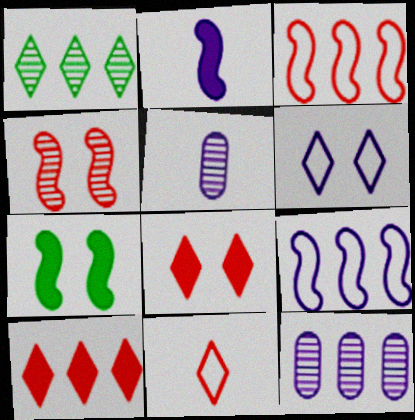[[1, 4, 5], 
[2, 6, 12], 
[7, 11, 12]]